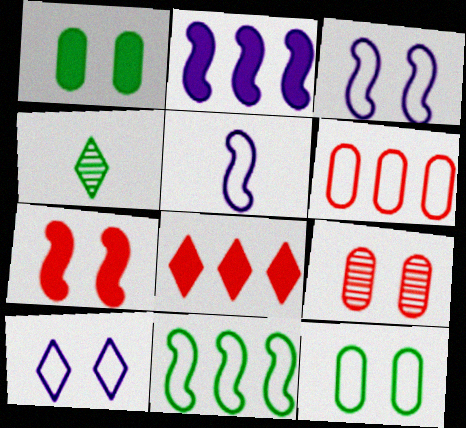[[1, 4, 11], 
[4, 8, 10]]